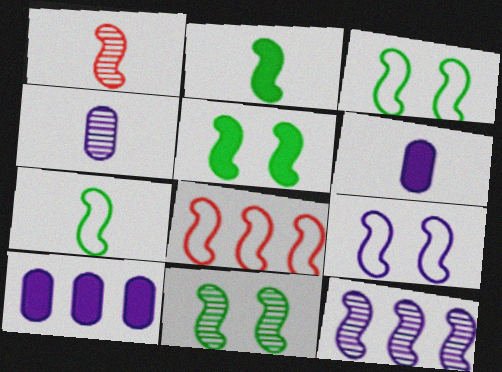[[1, 11, 12], 
[3, 5, 11], 
[7, 8, 9]]